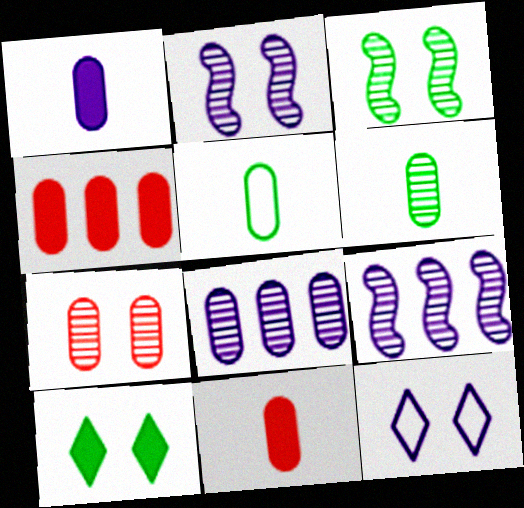[[1, 9, 12], 
[6, 7, 8]]